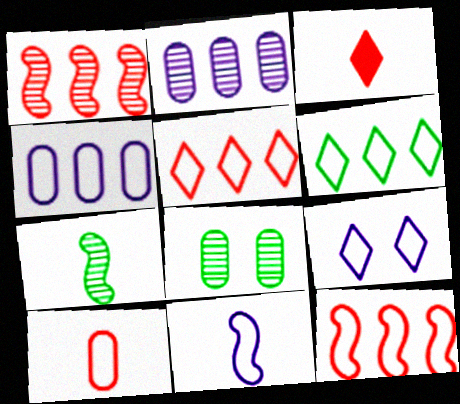[[4, 6, 12], 
[4, 9, 11]]